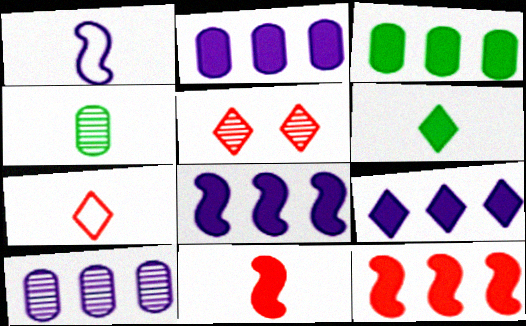[[1, 3, 5], 
[2, 8, 9], 
[3, 9, 12]]